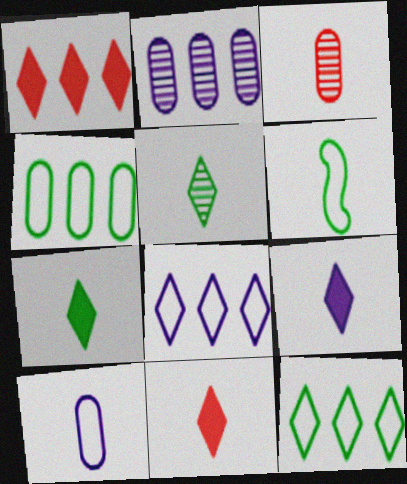[[3, 6, 9], 
[7, 9, 11]]